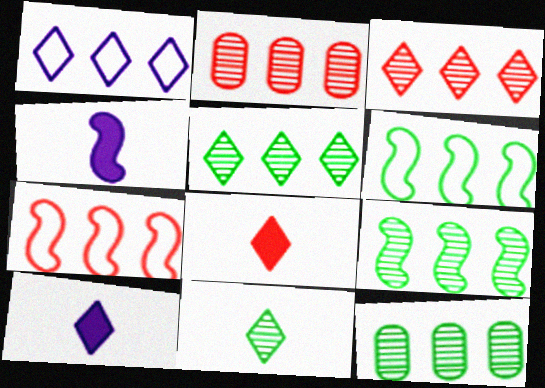[[5, 9, 12]]